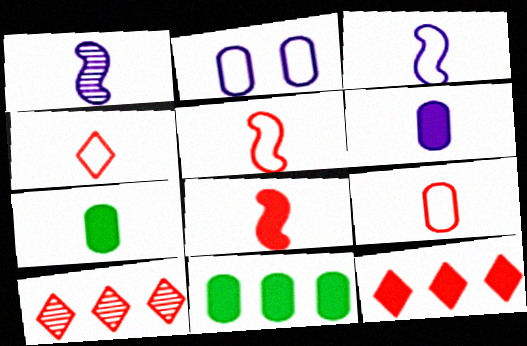[[1, 4, 7], 
[4, 5, 9]]